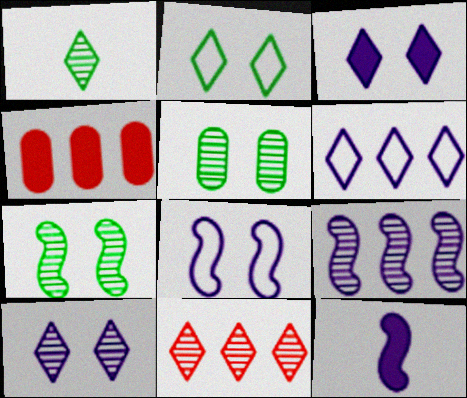[[1, 4, 8], 
[1, 10, 11], 
[8, 9, 12]]